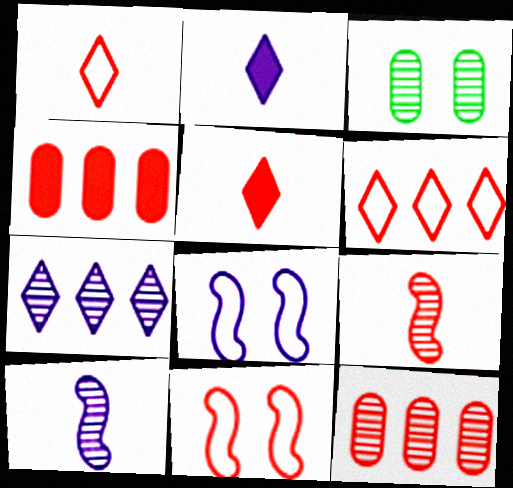[[3, 7, 9], 
[5, 11, 12]]